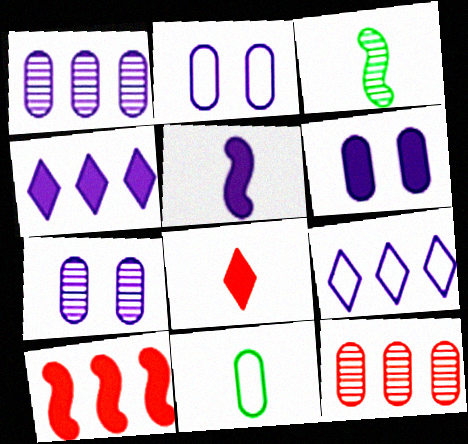[[2, 6, 7], 
[4, 5, 6], 
[5, 7, 9], 
[6, 11, 12]]